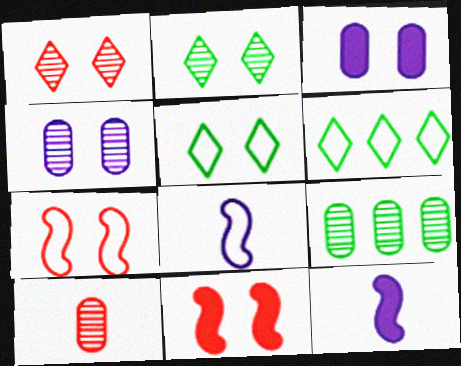[[2, 3, 7], 
[4, 5, 11], 
[4, 9, 10]]